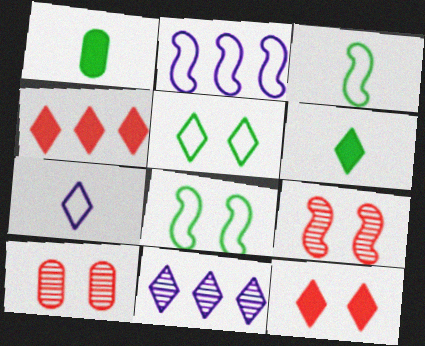[[2, 6, 10]]